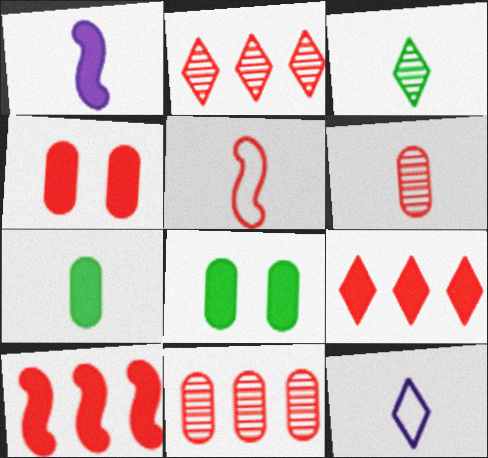[[1, 8, 9], 
[2, 4, 5]]